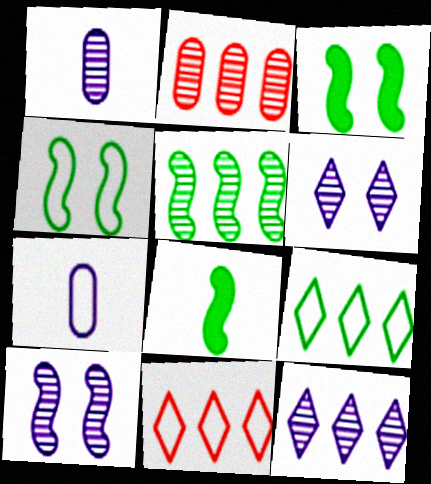[[1, 3, 11], 
[1, 10, 12], 
[2, 5, 12], 
[4, 5, 8], 
[4, 7, 11]]